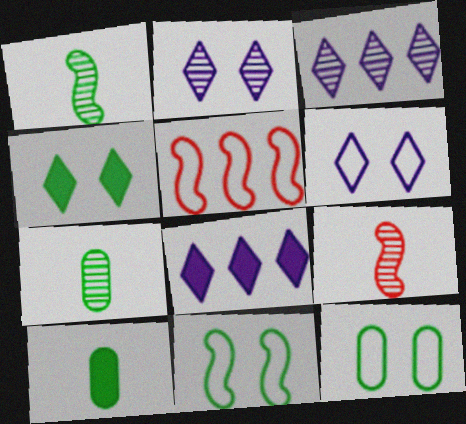[[2, 5, 10], 
[8, 9, 12]]